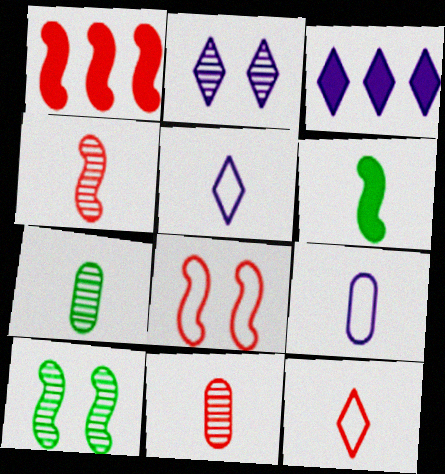[[1, 4, 8], 
[2, 3, 5], 
[3, 7, 8], 
[5, 6, 11]]